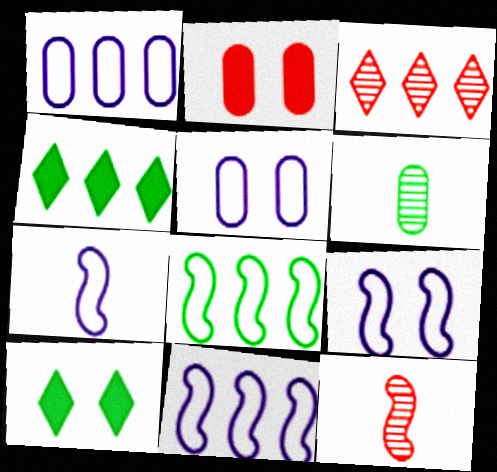[[1, 2, 6], 
[1, 10, 12], 
[4, 5, 12], 
[6, 8, 10], 
[7, 9, 11]]